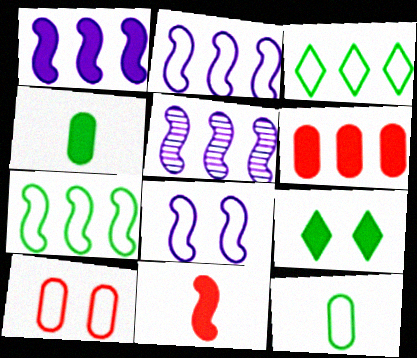[[1, 2, 5], 
[3, 5, 6]]